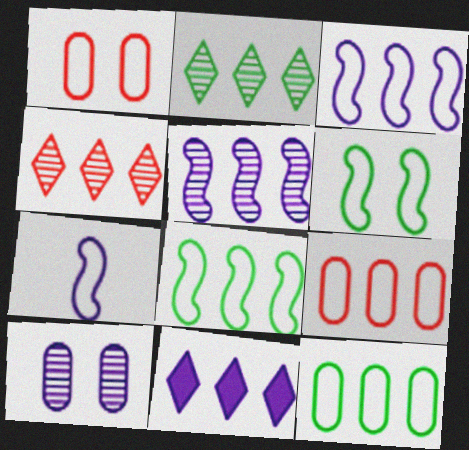[[7, 10, 11]]